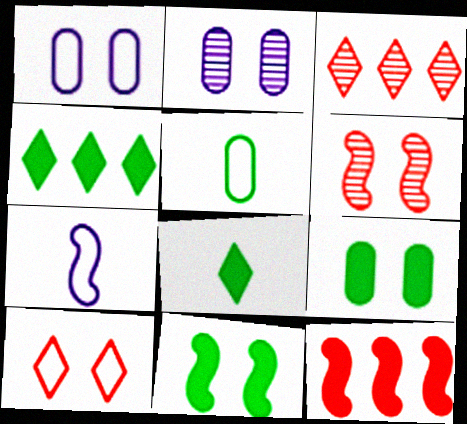[[2, 10, 11], 
[3, 7, 9]]